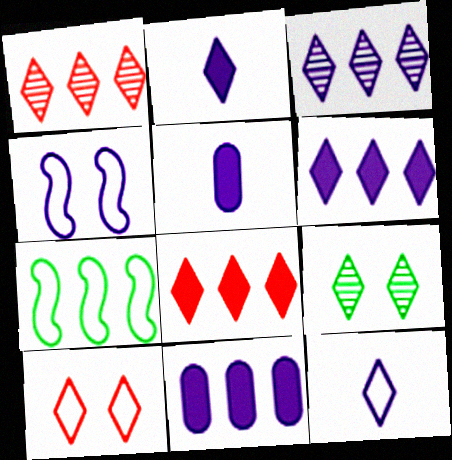[[1, 7, 11], 
[3, 4, 5], 
[8, 9, 12]]